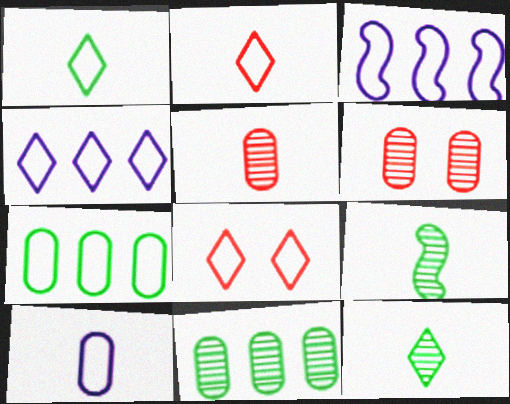[[1, 4, 8]]